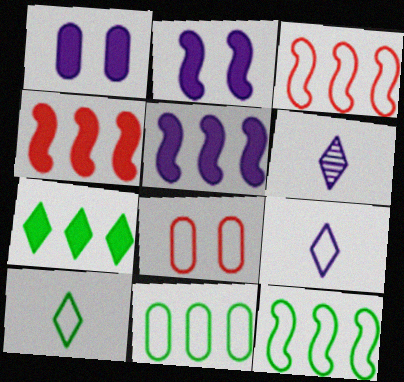[[8, 9, 12]]